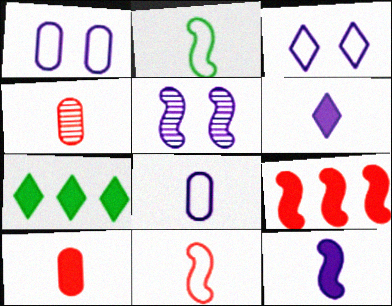[[2, 4, 6], 
[2, 5, 9]]